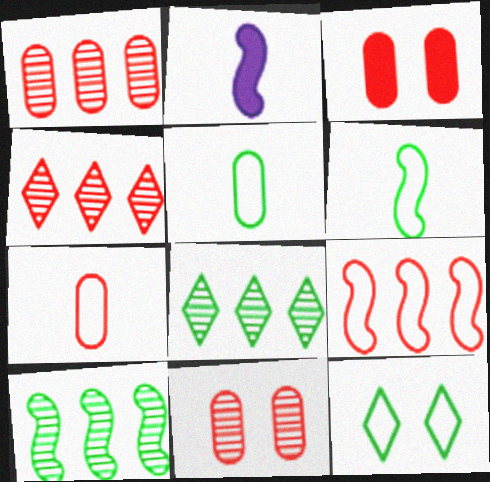[[1, 2, 12], 
[1, 3, 7]]